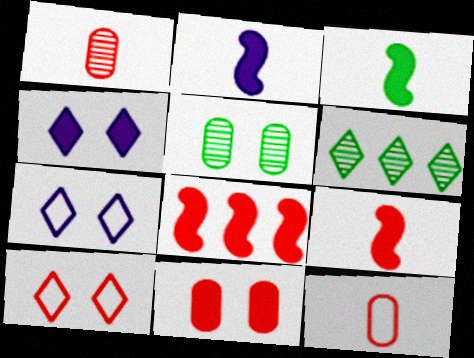[[1, 8, 10], 
[2, 3, 9]]